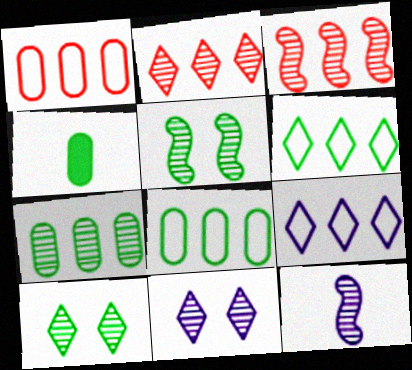[[3, 5, 12], 
[4, 5, 6]]